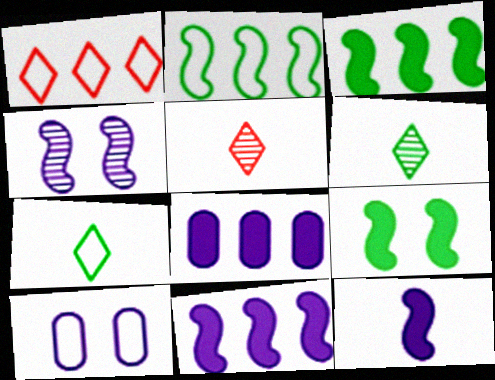[[3, 5, 10]]